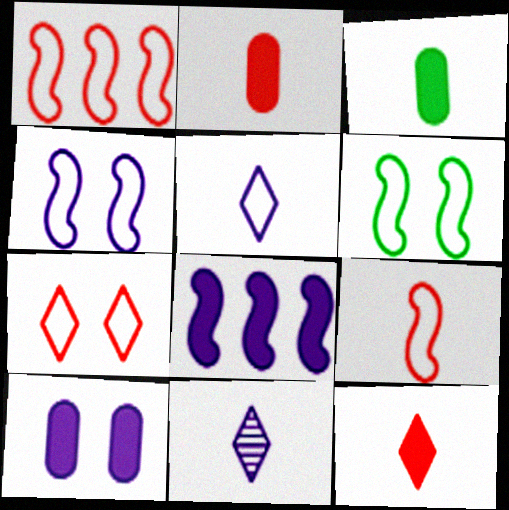[[3, 9, 11]]